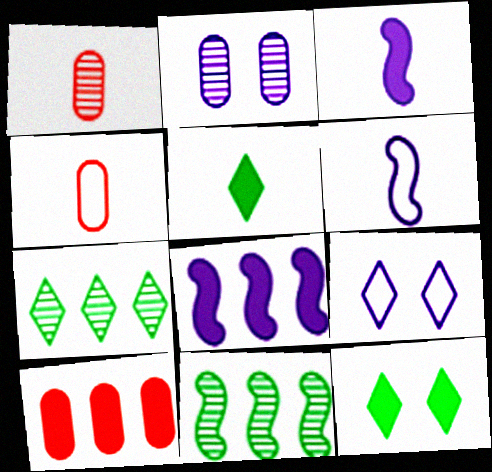[[1, 5, 6], 
[3, 10, 12]]